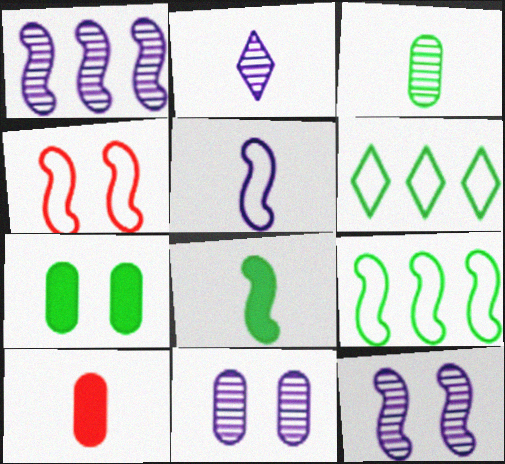[[1, 2, 11], 
[1, 4, 8], 
[4, 5, 9], 
[6, 10, 12]]